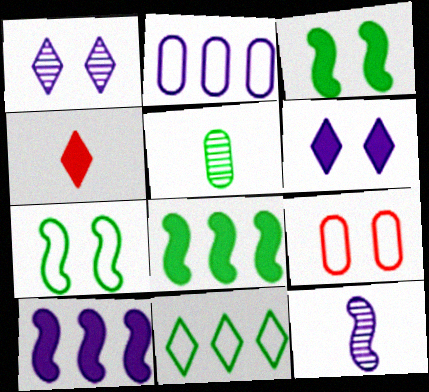[[1, 3, 9], 
[1, 4, 11], 
[2, 6, 12], 
[3, 5, 11]]